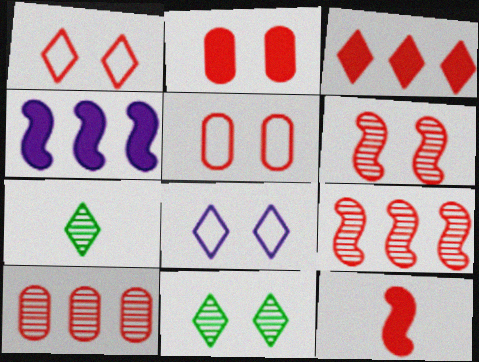[[1, 2, 6], 
[1, 10, 12], 
[2, 3, 12], 
[3, 7, 8], 
[4, 5, 7]]